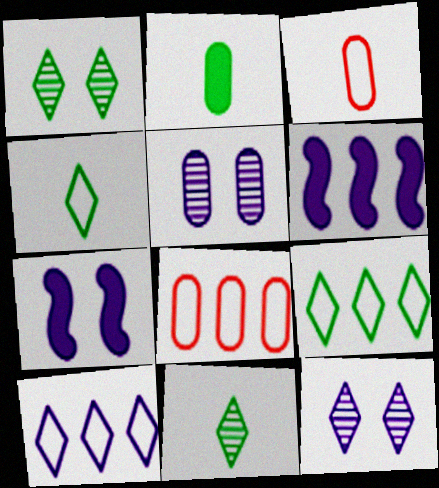[[1, 3, 6], 
[2, 5, 8], 
[7, 8, 11]]